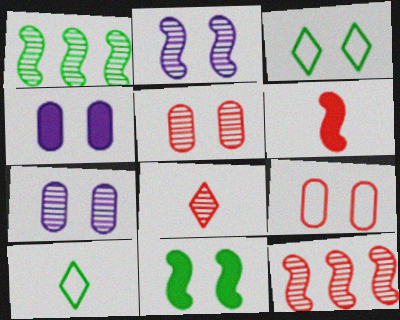[[1, 7, 8], 
[4, 10, 12], 
[5, 8, 12]]